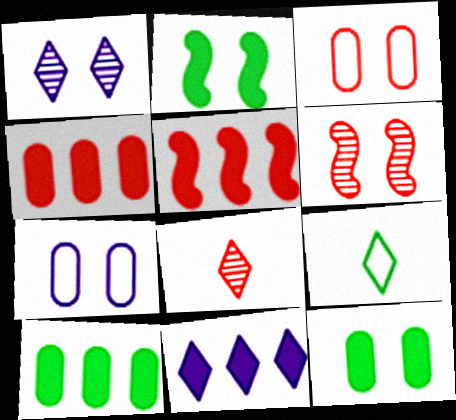[[1, 2, 3], 
[3, 5, 8], 
[5, 10, 11]]